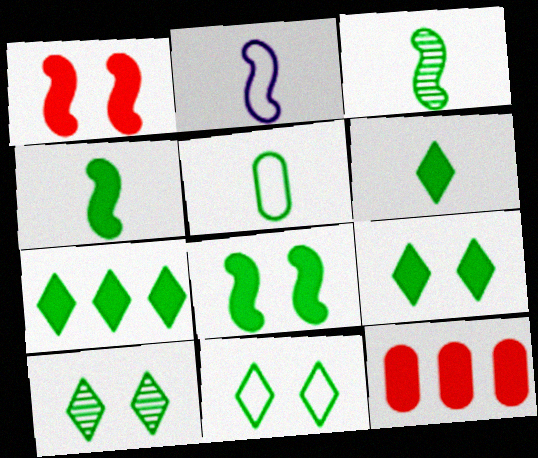[[2, 10, 12], 
[3, 5, 6], 
[6, 7, 9], 
[9, 10, 11]]